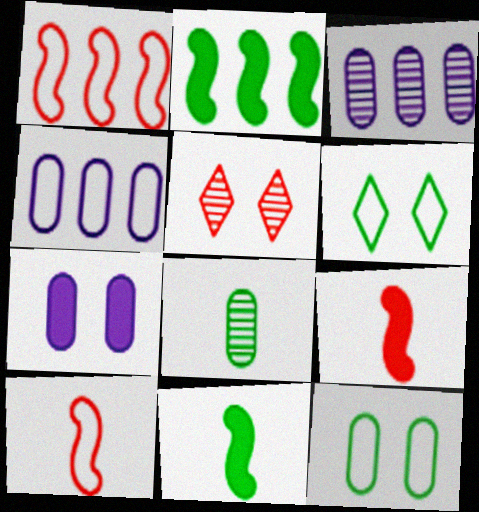[[2, 6, 8], 
[3, 6, 9], 
[4, 5, 11], 
[4, 6, 10]]